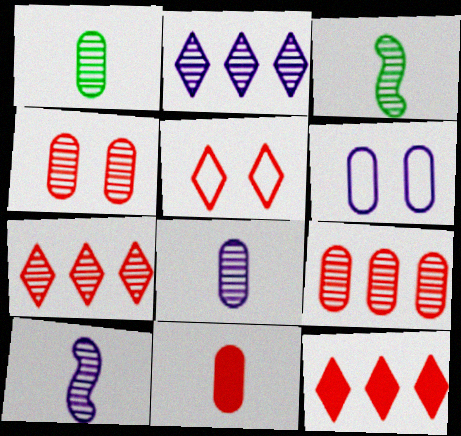[[2, 3, 4], 
[3, 6, 12]]